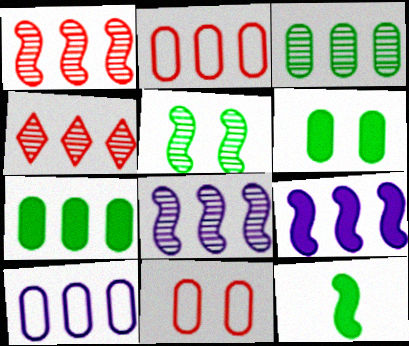[[3, 4, 8]]